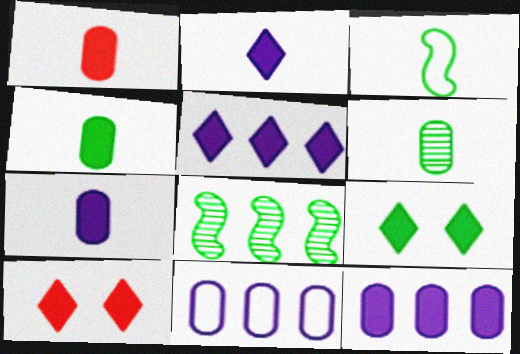[[1, 4, 7]]